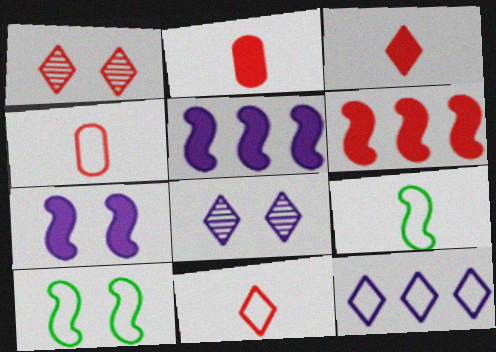[[1, 4, 6], 
[4, 10, 12]]